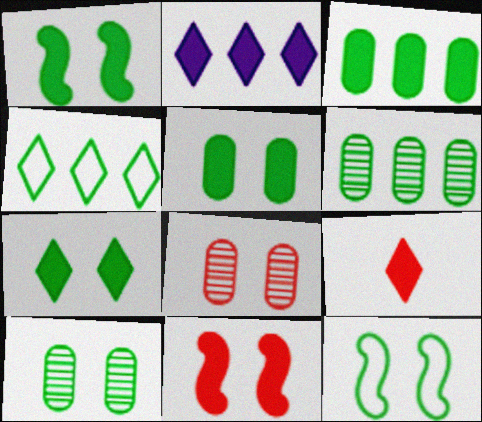[[1, 5, 7], 
[2, 7, 9], 
[7, 10, 12]]